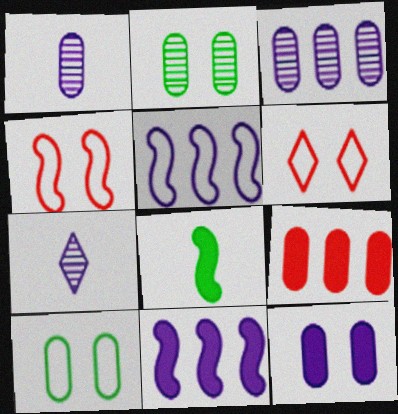[[1, 9, 10], 
[3, 6, 8], 
[5, 7, 12]]